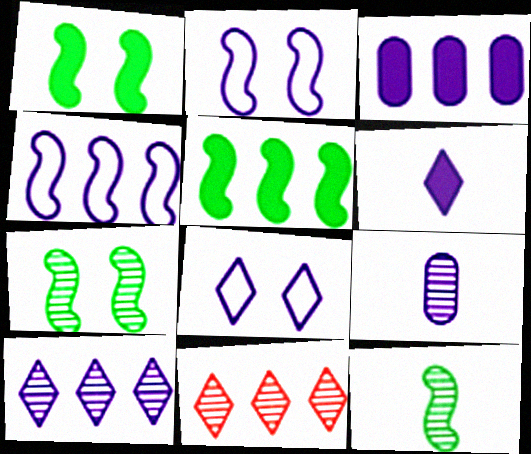[[3, 4, 10], 
[6, 8, 10], 
[7, 9, 11]]